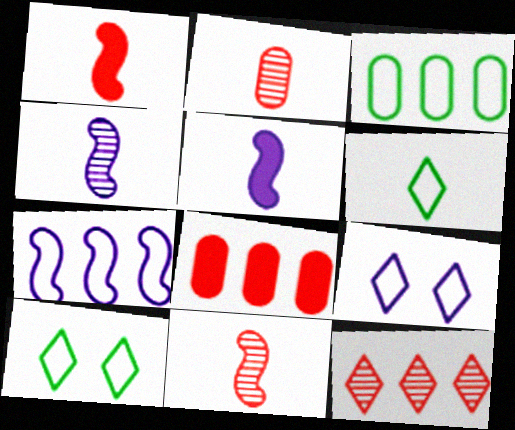[[2, 5, 6], 
[4, 8, 10]]